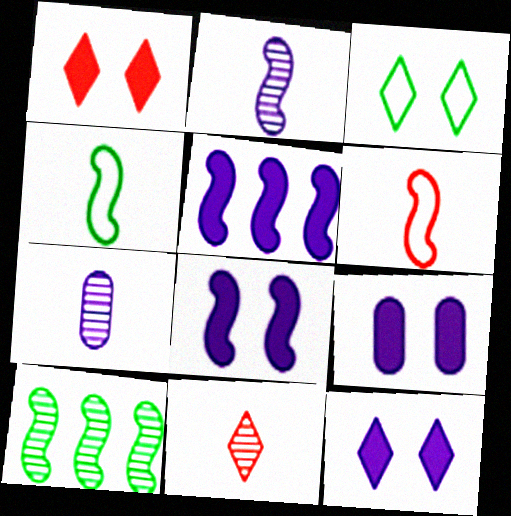[[6, 8, 10], 
[8, 9, 12]]